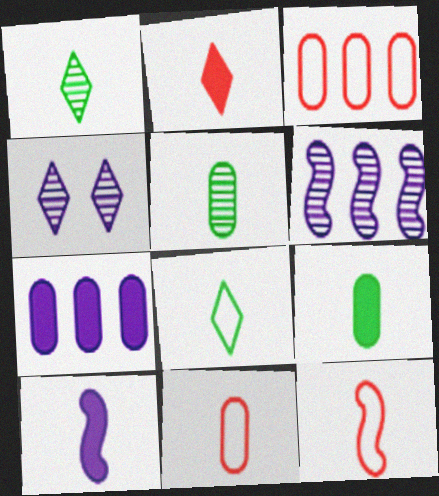[[1, 10, 11], 
[2, 9, 10]]